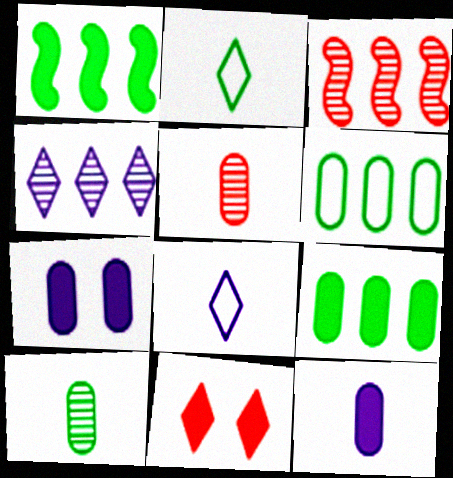[[1, 11, 12], 
[2, 3, 7], 
[2, 4, 11], 
[5, 6, 7]]